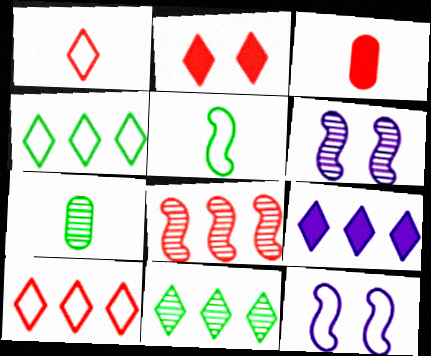[[3, 4, 6], 
[3, 11, 12], 
[9, 10, 11]]